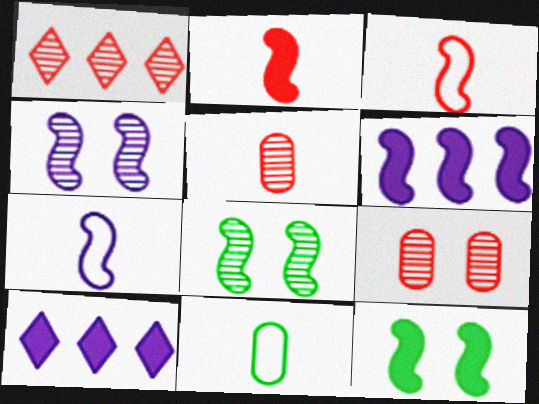[[2, 6, 12], 
[3, 6, 8], 
[4, 6, 7]]